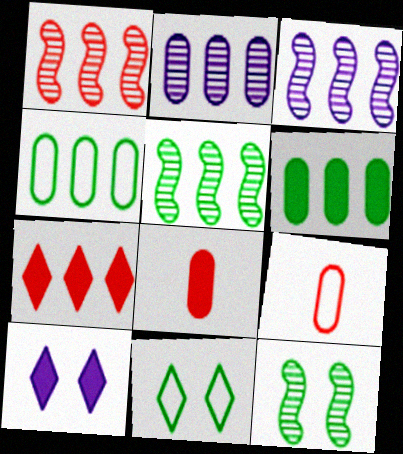[[1, 3, 5], 
[3, 4, 7], 
[3, 8, 11], 
[5, 9, 10]]